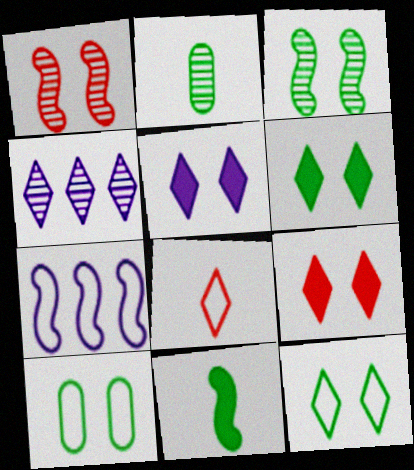[[1, 2, 4], 
[1, 5, 10], 
[1, 7, 11], 
[2, 7, 9], 
[3, 6, 10], 
[4, 6, 8], 
[5, 6, 9], 
[7, 8, 10]]